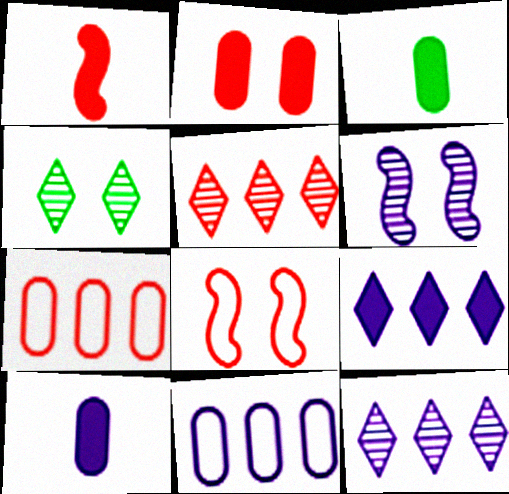[[1, 4, 11], 
[3, 8, 12]]